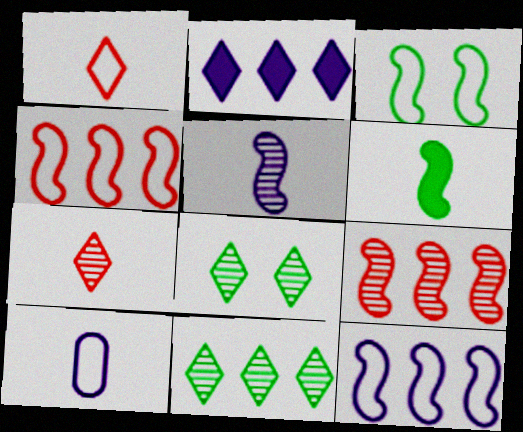[[1, 2, 8], 
[6, 7, 10]]